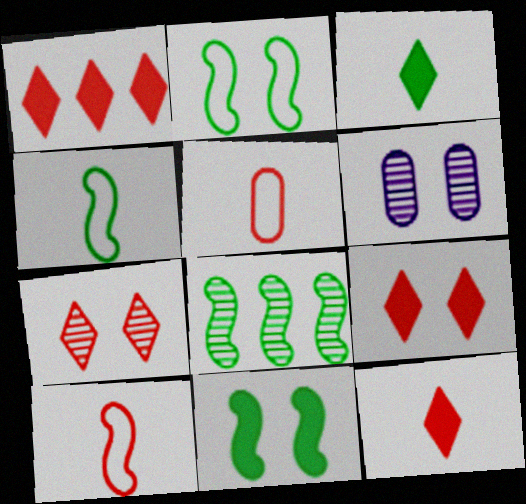[[1, 4, 6], 
[1, 9, 12], 
[2, 6, 9], 
[4, 8, 11]]